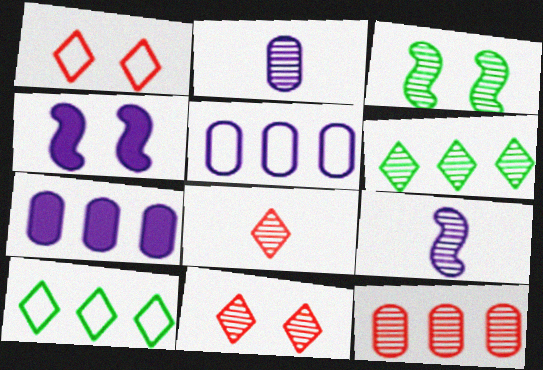[]